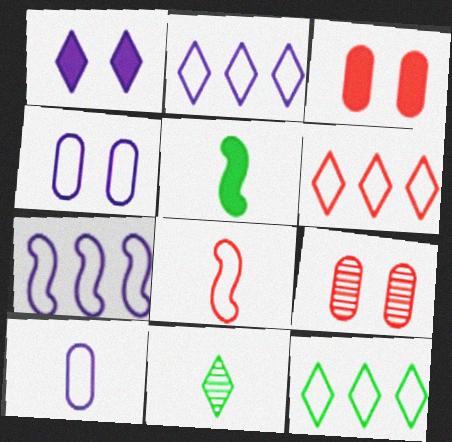[[1, 6, 11], 
[2, 5, 9], 
[2, 6, 12], 
[3, 7, 11], 
[4, 8, 12]]